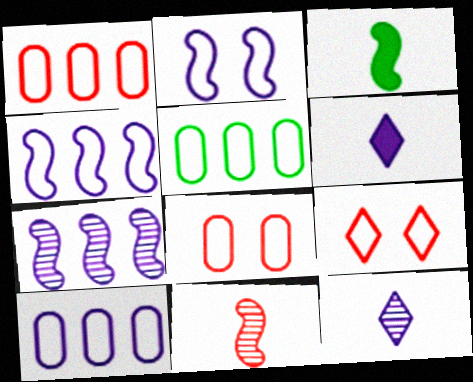[[1, 5, 10]]